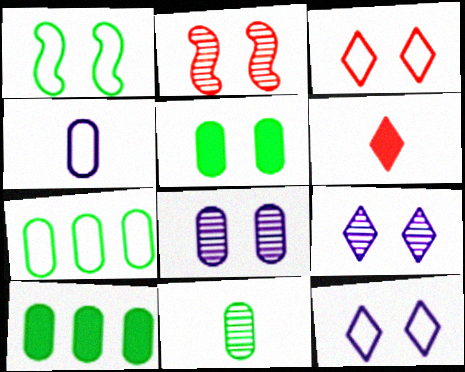[[2, 5, 12], 
[5, 7, 11]]